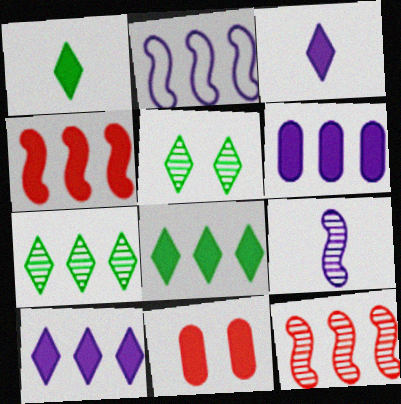[[4, 6, 8]]